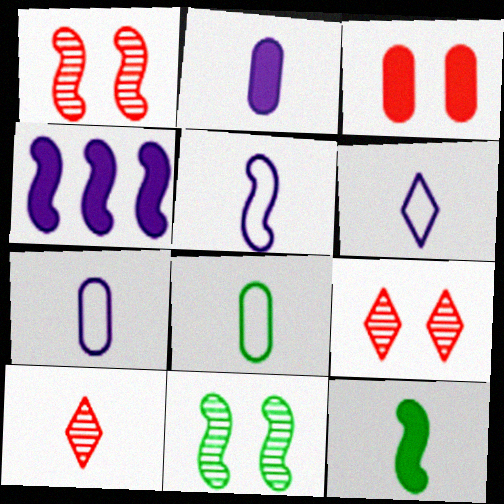[[4, 8, 9], 
[5, 6, 7], 
[7, 10, 12]]